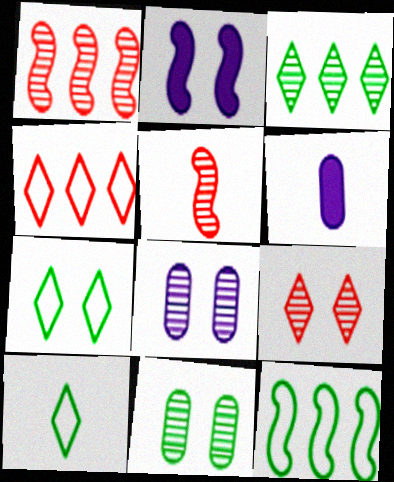[[1, 6, 7], 
[2, 5, 12], 
[3, 5, 8], 
[5, 6, 10], 
[6, 9, 12]]